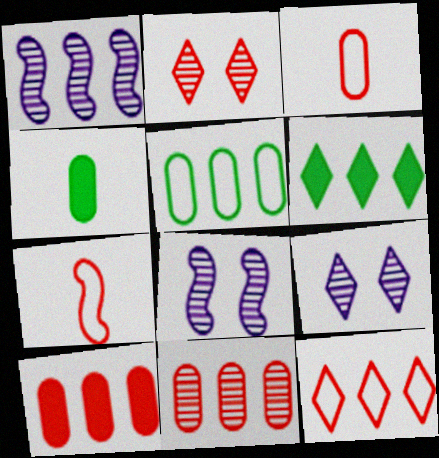[[2, 7, 10], 
[3, 6, 8], 
[4, 8, 12]]